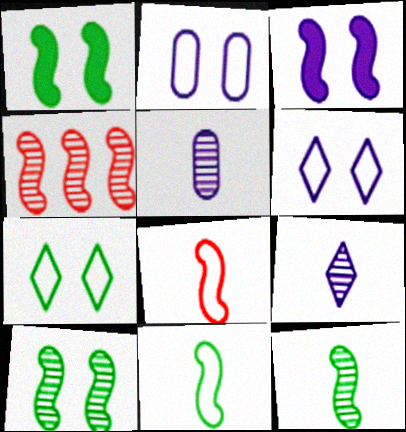[[3, 4, 11]]